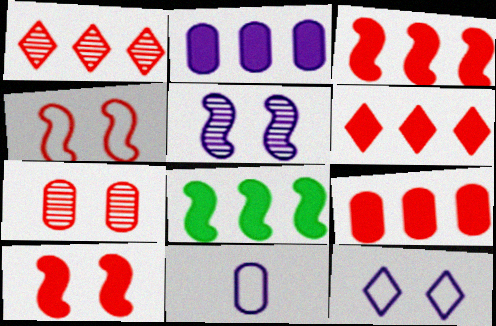[[2, 6, 8], 
[3, 6, 9]]